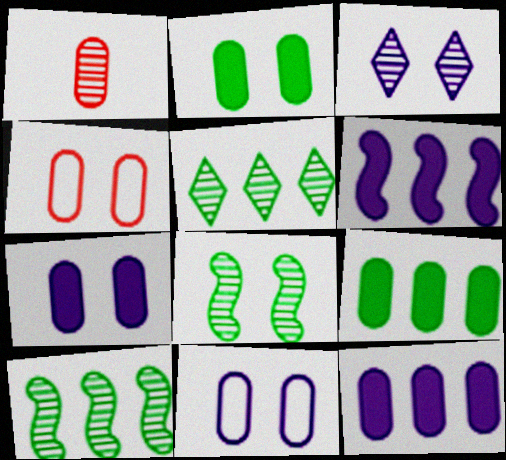[[1, 3, 10], 
[1, 9, 11]]